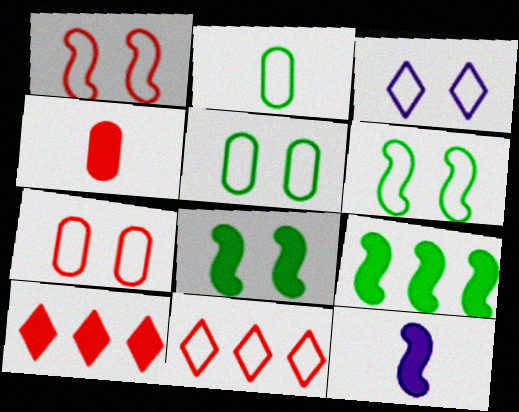[[1, 3, 5], 
[3, 6, 7]]